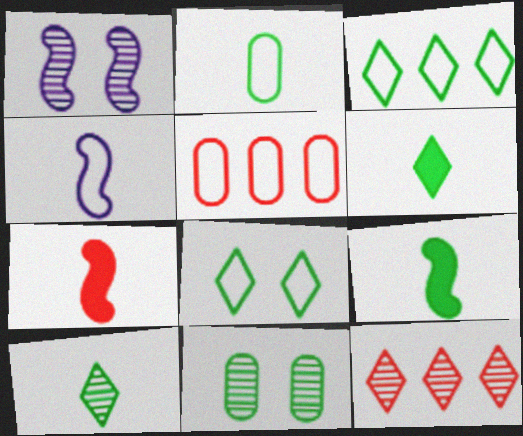[[1, 5, 6], 
[2, 9, 10], 
[3, 9, 11], 
[4, 5, 8]]